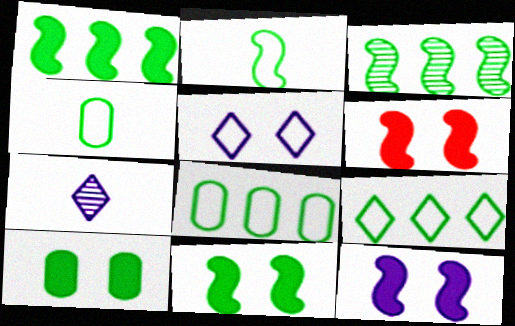[[2, 3, 11], 
[6, 7, 8], 
[6, 11, 12]]